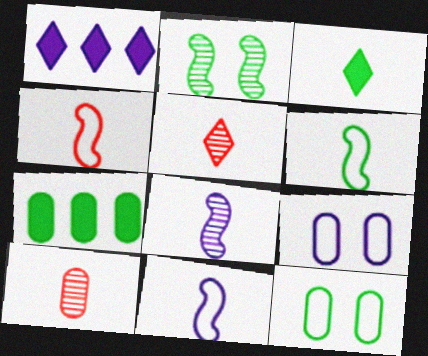[[1, 8, 9], 
[3, 10, 11], 
[4, 6, 11], 
[7, 9, 10]]